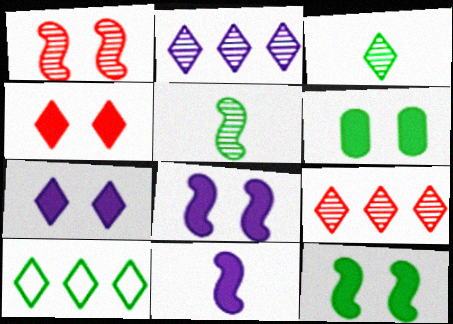[[4, 6, 8], 
[5, 6, 10]]